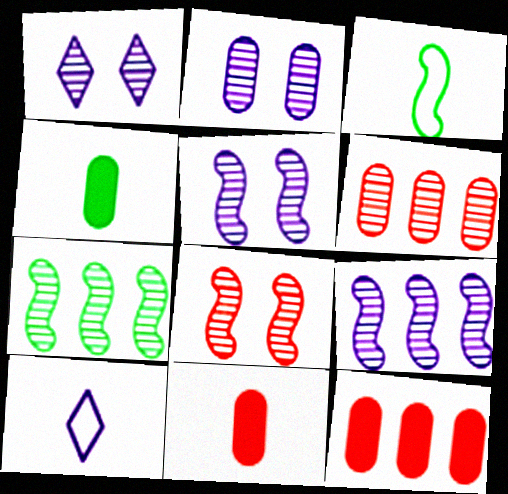[[1, 2, 5], 
[1, 3, 12]]